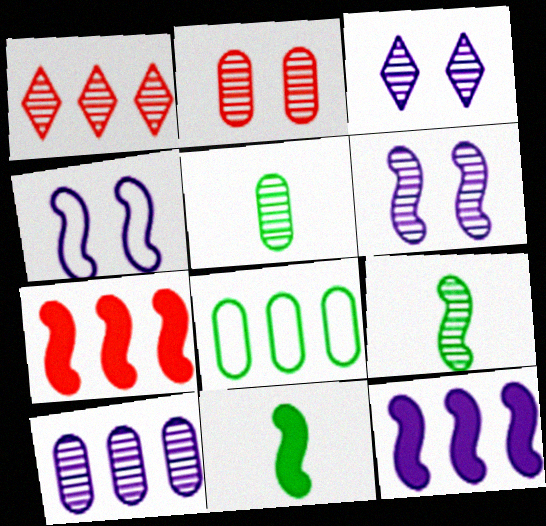[[1, 5, 6], 
[1, 8, 12], 
[2, 5, 10], 
[4, 7, 9]]